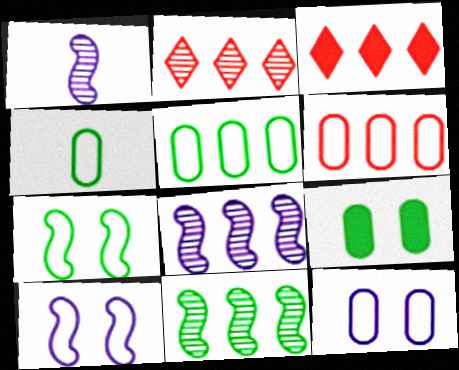[[3, 5, 8], 
[4, 6, 12]]